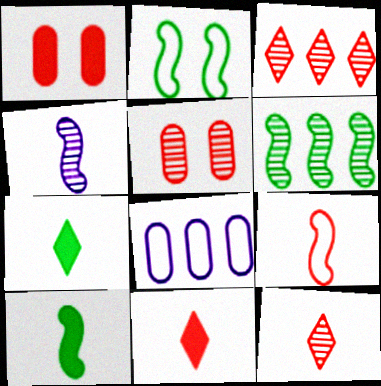[[1, 3, 9], 
[2, 6, 10], 
[4, 9, 10]]